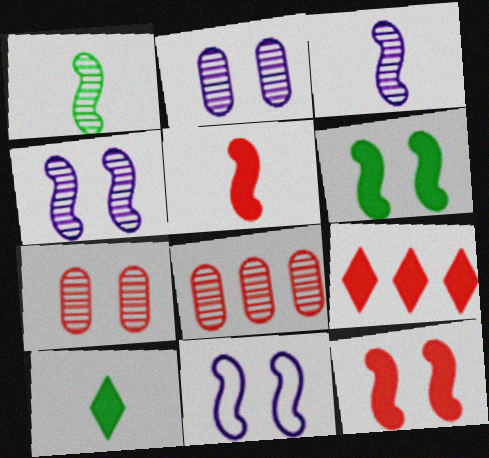[[8, 10, 11]]